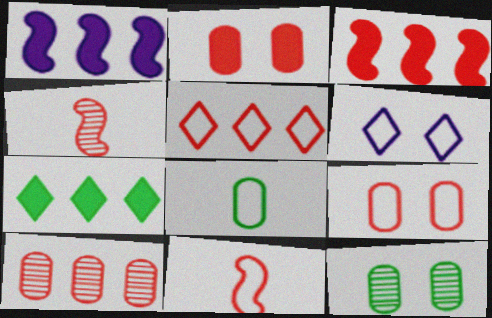[[2, 4, 5], 
[3, 5, 10], 
[5, 9, 11]]